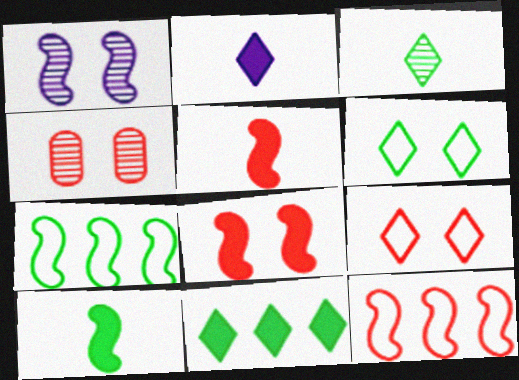[[1, 5, 7], 
[1, 10, 12], 
[2, 4, 7], 
[3, 6, 11], 
[4, 8, 9]]